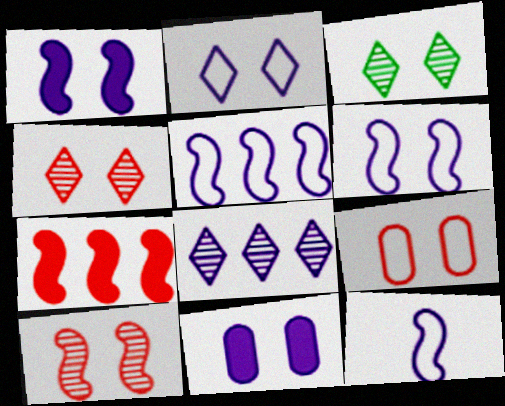[[1, 3, 9], 
[5, 6, 12], 
[8, 11, 12]]